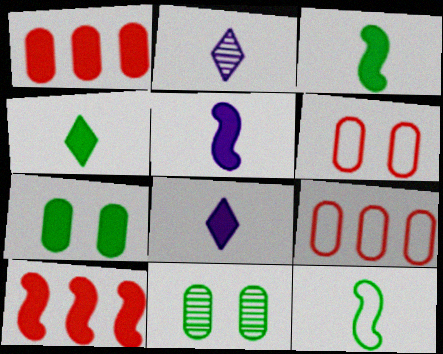[[7, 8, 10]]